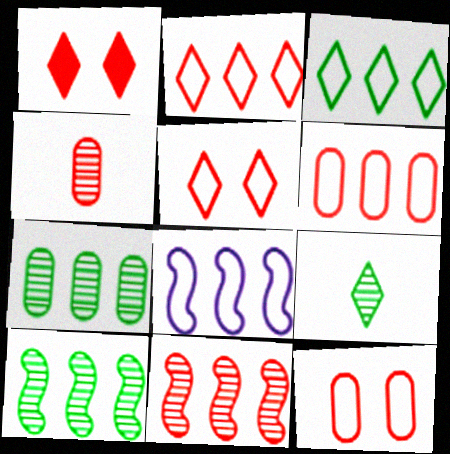[[3, 6, 8]]